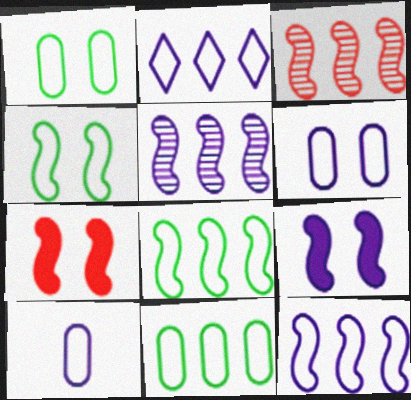[]